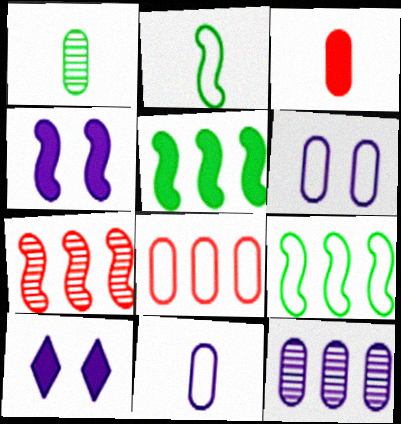[[1, 3, 11], 
[2, 4, 7], 
[3, 5, 10]]